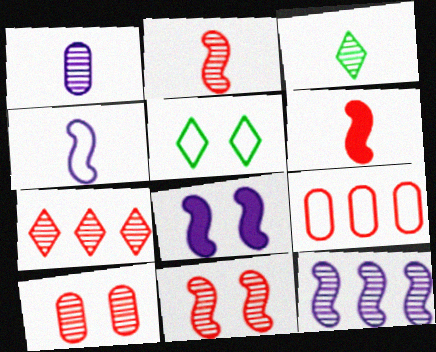[[1, 2, 3], 
[2, 7, 10], 
[3, 8, 9], 
[3, 10, 12], 
[4, 5, 9], 
[4, 8, 12], 
[5, 8, 10]]